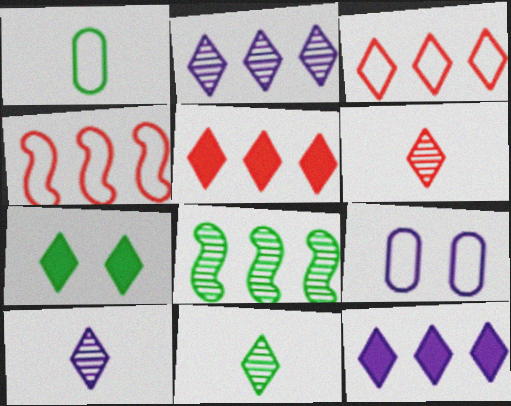[[1, 7, 8], 
[3, 7, 10], 
[6, 10, 11]]